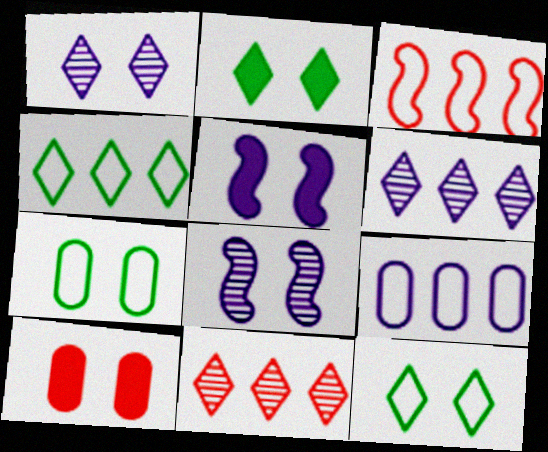[[2, 5, 10], 
[3, 4, 9], 
[8, 10, 12]]